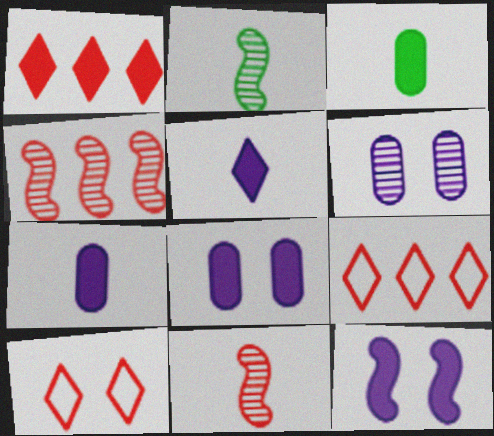[[1, 3, 12], 
[2, 8, 9]]